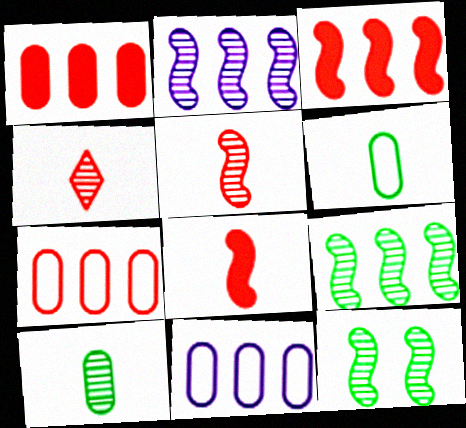[[2, 5, 12]]